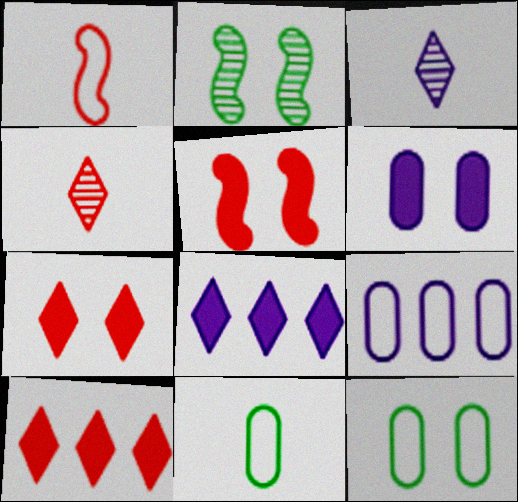[]